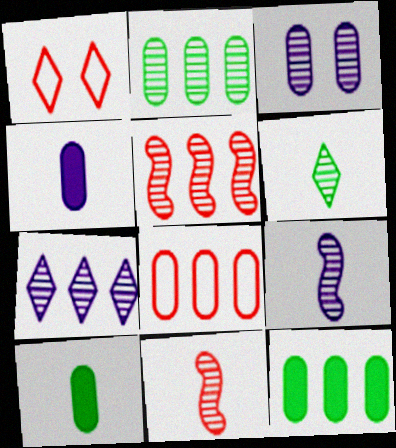[[1, 9, 12], 
[2, 5, 7], 
[3, 5, 6], 
[3, 7, 9], 
[3, 8, 10]]